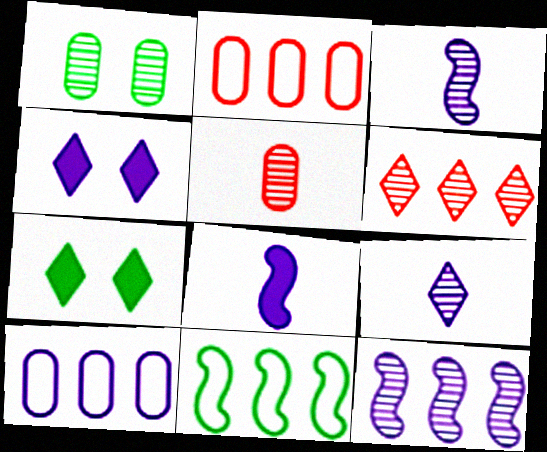[[1, 3, 6], 
[2, 3, 7], 
[3, 4, 10], 
[4, 5, 11]]